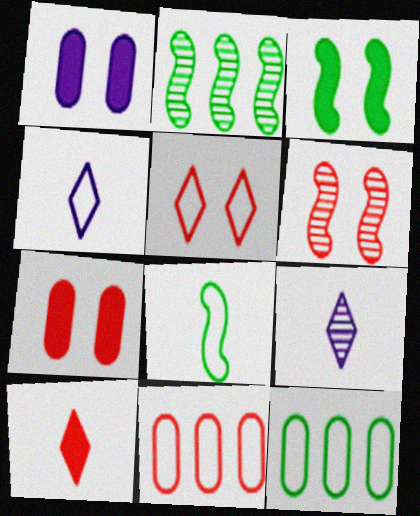[[2, 3, 8], 
[2, 4, 7], 
[3, 9, 11], 
[5, 6, 7], 
[6, 10, 11]]